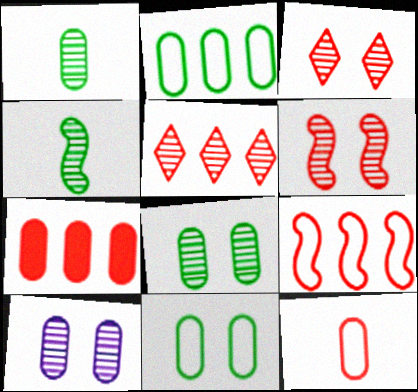[[4, 5, 10], 
[5, 7, 9]]